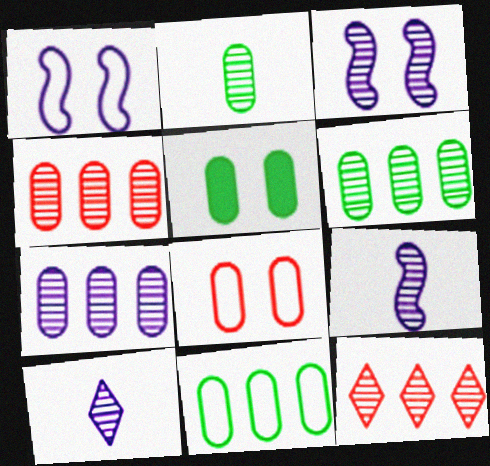[[2, 3, 12], 
[2, 5, 11], 
[3, 7, 10], 
[4, 6, 7]]